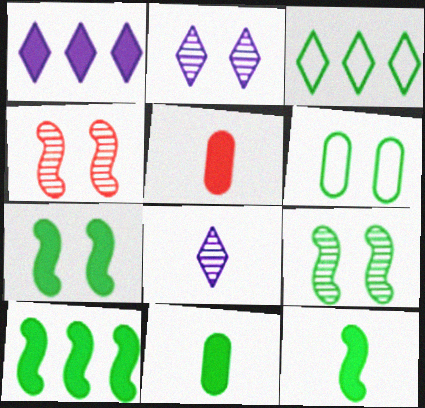[[1, 5, 7], 
[3, 9, 11], 
[7, 10, 12]]